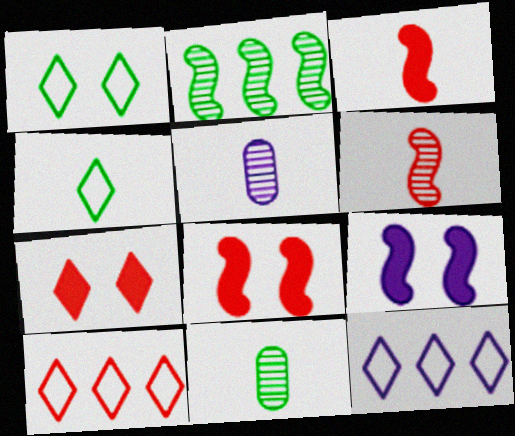[[3, 4, 5], 
[5, 9, 12], 
[8, 11, 12], 
[9, 10, 11]]